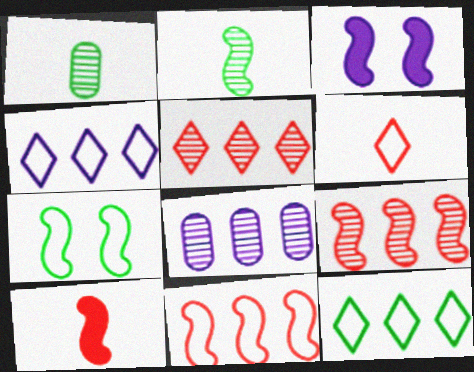[[2, 3, 11]]